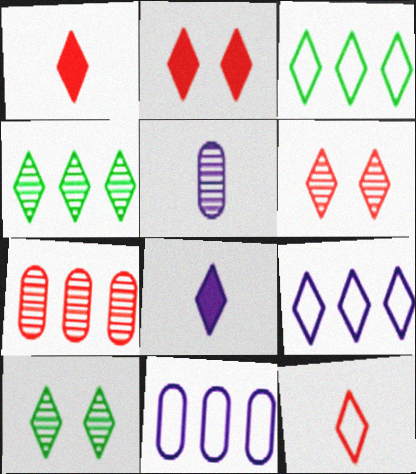[[1, 9, 10], 
[3, 6, 8]]